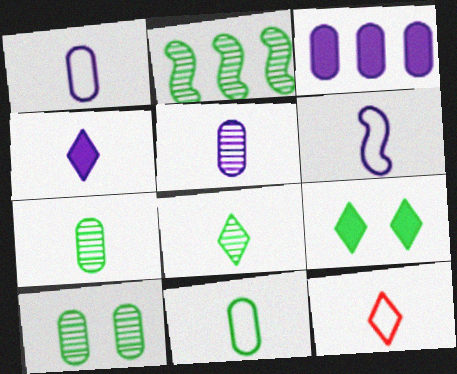[[2, 8, 10], 
[2, 9, 11], 
[4, 5, 6], 
[4, 8, 12], 
[6, 11, 12]]